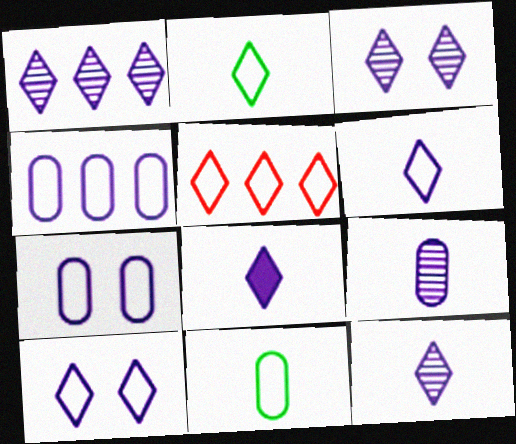[[1, 3, 12], 
[1, 8, 10], 
[2, 5, 10], 
[6, 8, 12]]